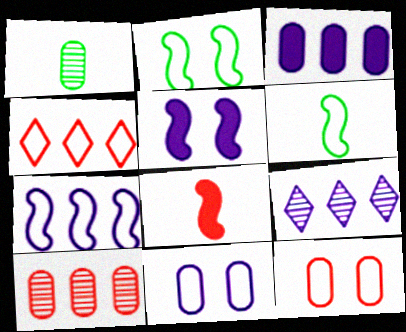[[1, 3, 12], 
[1, 4, 5], 
[3, 7, 9], 
[4, 6, 11]]